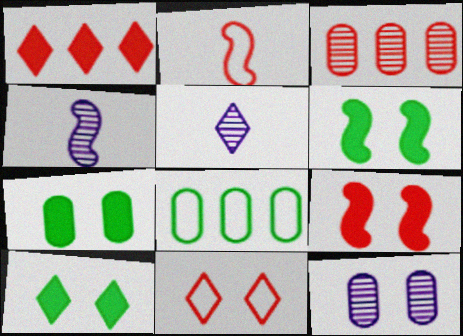[[5, 8, 9], 
[6, 7, 10], 
[6, 11, 12]]